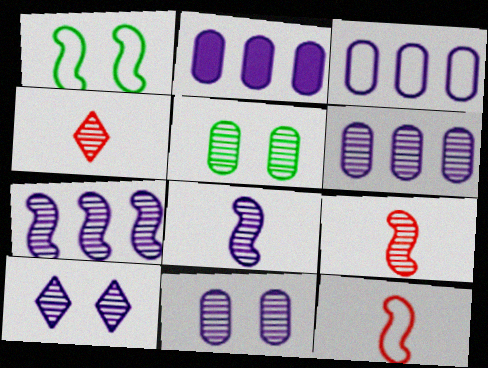[[1, 2, 4], 
[2, 3, 6], 
[4, 5, 7], 
[6, 8, 10]]